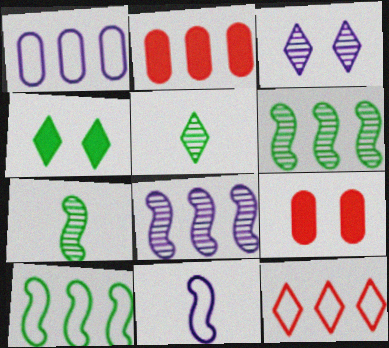[[1, 10, 12]]